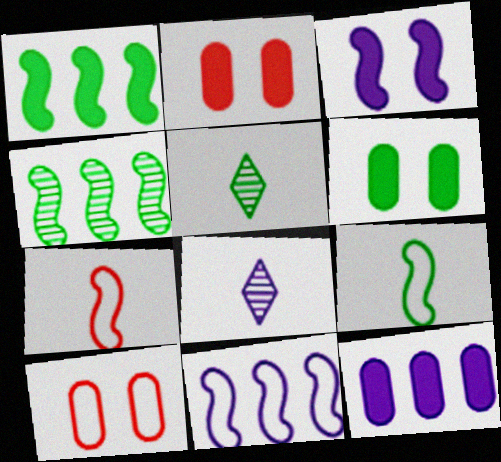[[1, 8, 10], 
[2, 5, 11], 
[3, 4, 7]]